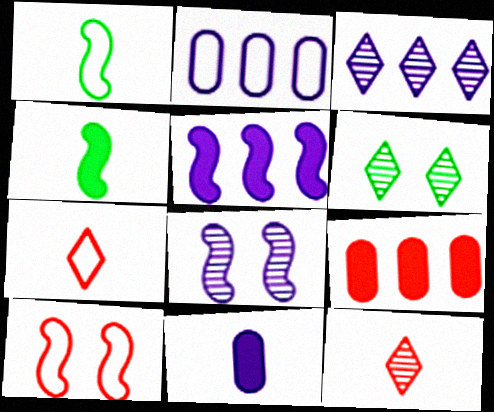[[1, 11, 12], 
[2, 3, 5], 
[3, 6, 12], 
[9, 10, 12]]